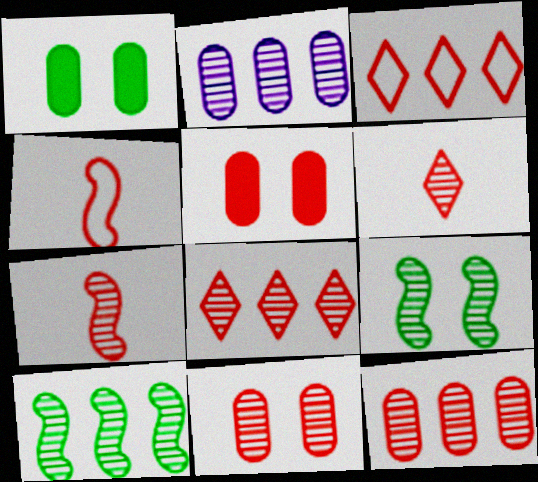[[2, 6, 9], 
[2, 8, 10], 
[3, 5, 7], 
[4, 5, 8], 
[7, 8, 11]]